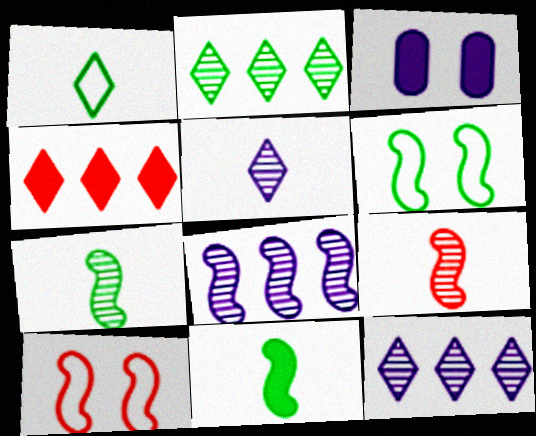[[3, 4, 11], 
[8, 10, 11]]